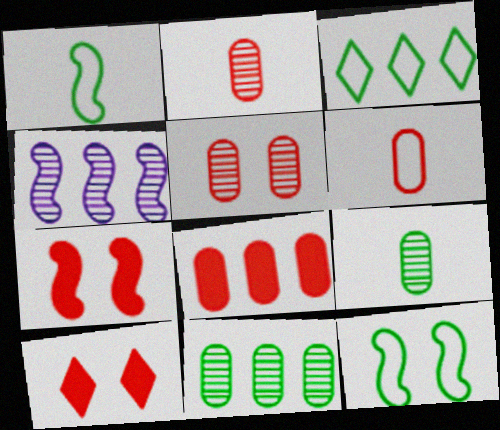[[1, 4, 7], 
[3, 4, 8], 
[5, 6, 8]]